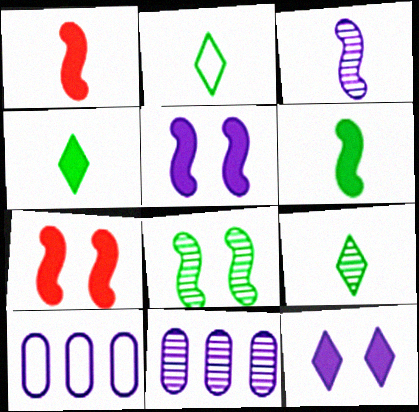[[2, 4, 9], 
[2, 7, 11], 
[3, 10, 12], 
[7, 9, 10]]